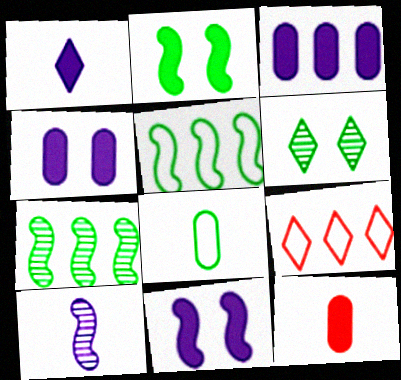[[1, 3, 11], 
[1, 6, 9], 
[3, 7, 9]]